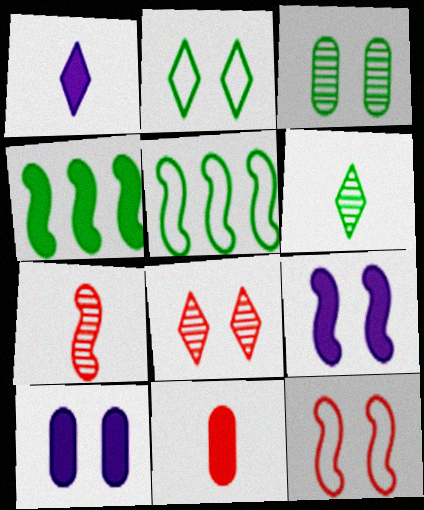[[5, 7, 9]]